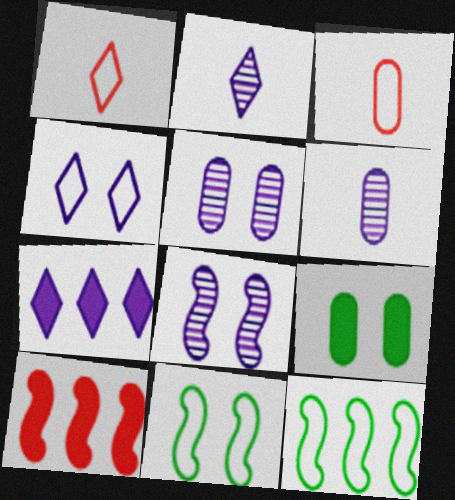[[2, 4, 7], 
[3, 4, 12]]